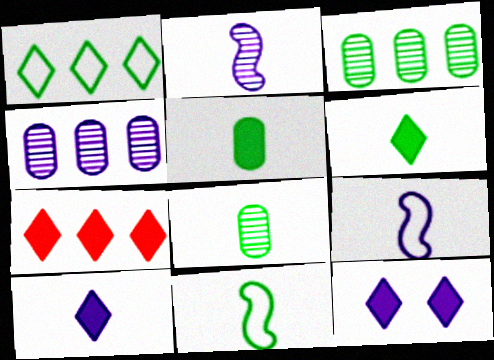[[4, 9, 12], 
[6, 7, 12], 
[6, 8, 11]]